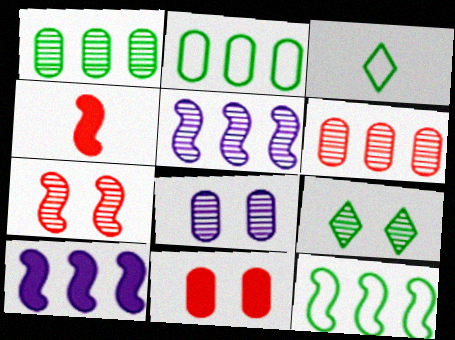[[3, 5, 11], 
[7, 8, 9]]